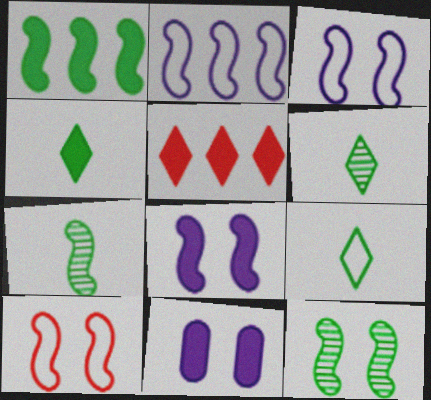[[4, 6, 9], 
[8, 10, 12]]